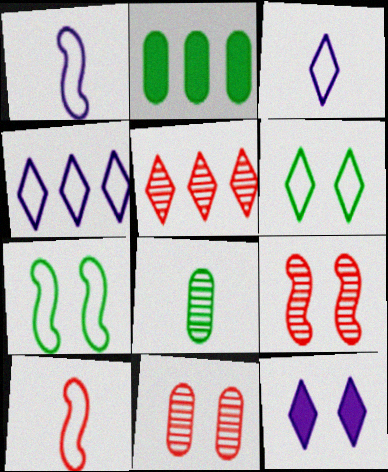[[2, 3, 9], 
[7, 11, 12]]